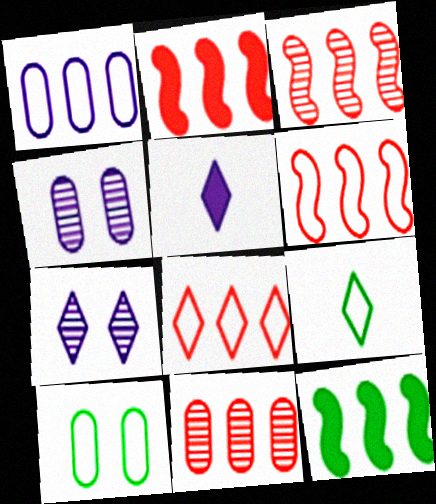[[2, 3, 6], 
[2, 4, 9], 
[2, 8, 11], 
[3, 5, 10]]